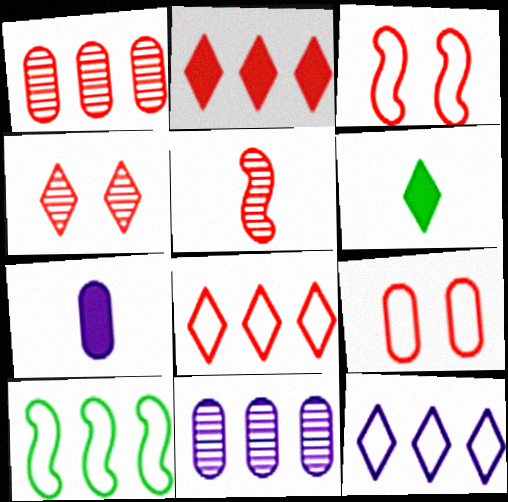[[1, 4, 5], 
[2, 5, 9], 
[2, 10, 11], 
[3, 6, 11], 
[4, 6, 12], 
[4, 7, 10]]